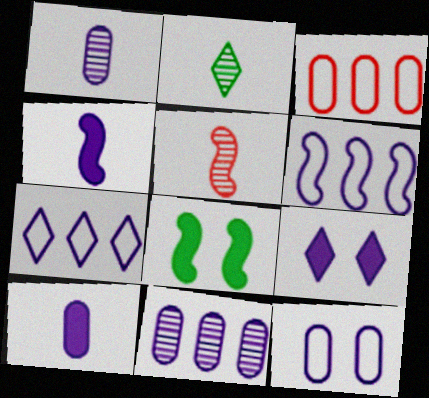[[1, 2, 5], 
[1, 6, 9], 
[5, 6, 8], 
[10, 11, 12]]